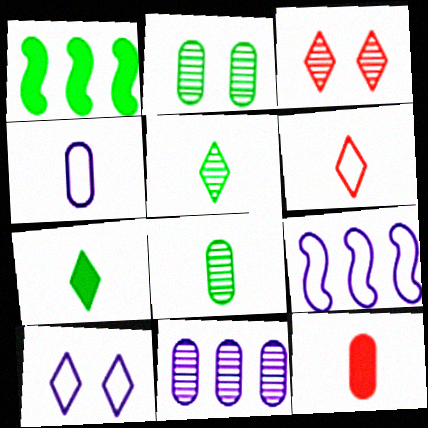[[1, 3, 4], 
[4, 8, 12], 
[4, 9, 10]]